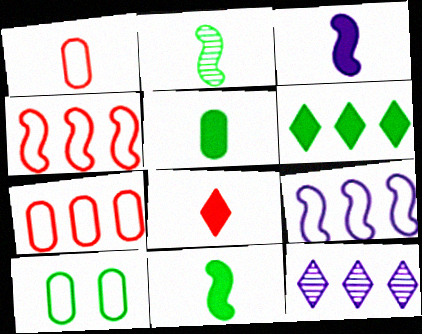[[2, 6, 10], 
[3, 5, 8]]